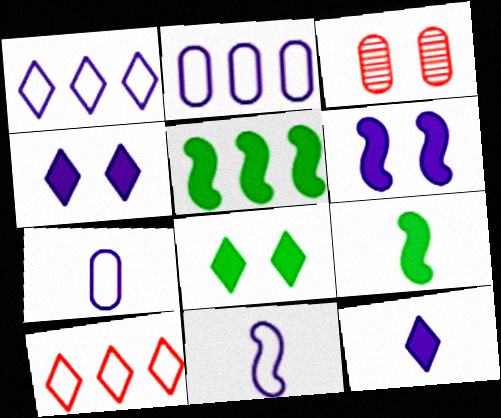[[1, 3, 9]]